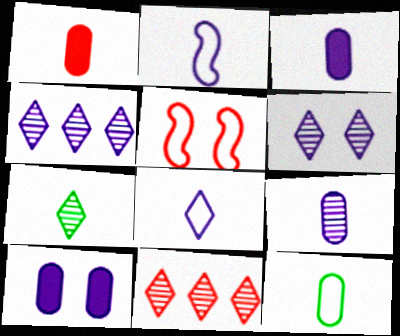[[1, 2, 7], 
[1, 5, 11], 
[1, 9, 12], 
[2, 4, 10], 
[6, 7, 11]]